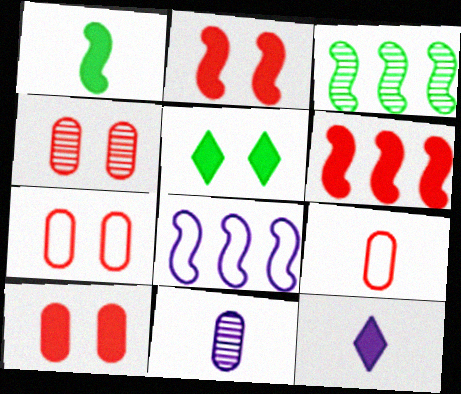[[3, 6, 8], 
[3, 7, 12], 
[4, 7, 10]]